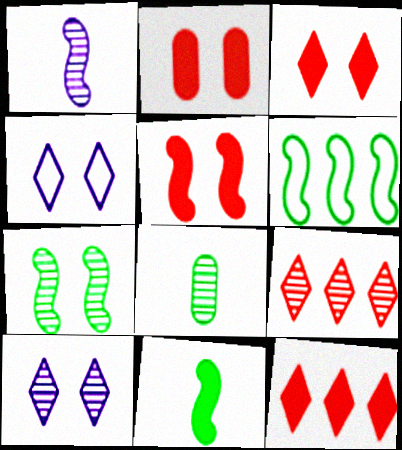[[1, 5, 6], 
[2, 3, 5], 
[2, 4, 7], 
[6, 7, 11]]